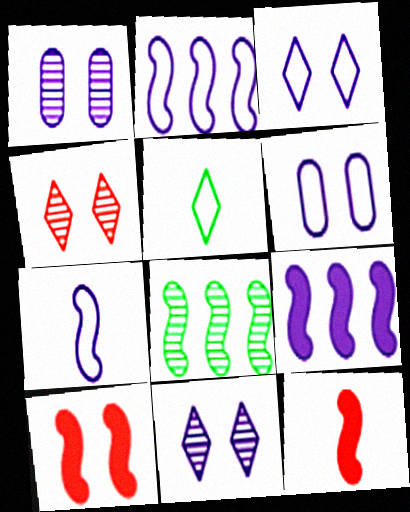[[7, 8, 10]]